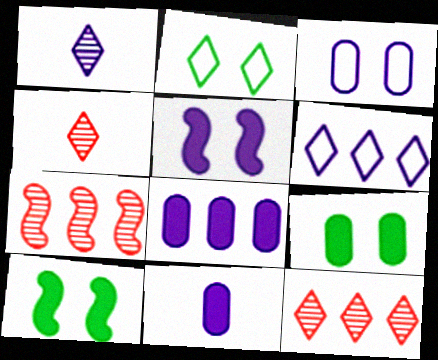[[2, 7, 11]]